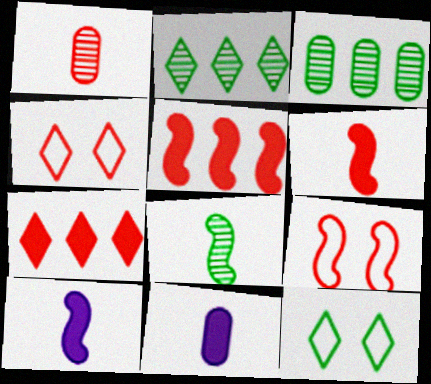[[1, 4, 5], 
[1, 7, 9], 
[2, 9, 11], 
[3, 4, 10]]